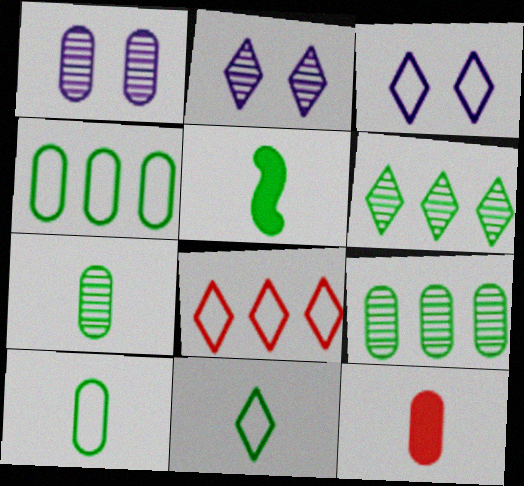[[1, 4, 12], 
[1, 5, 8], 
[3, 8, 11], 
[5, 7, 11]]